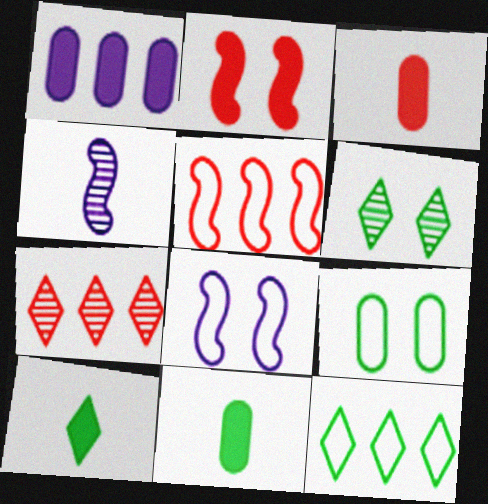[[1, 2, 10], 
[6, 10, 12], 
[7, 8, 11]]